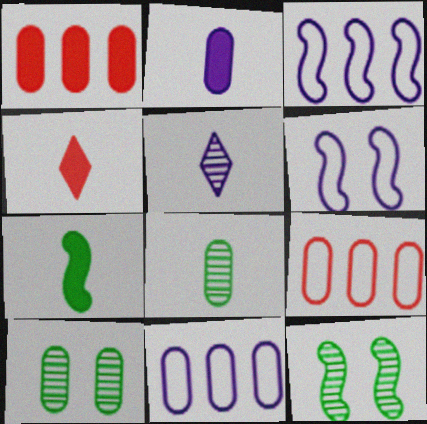[[2, 4, 7], 
[2, 9, 10], 
[3, 4, 10], 
[4, 11, 12]]